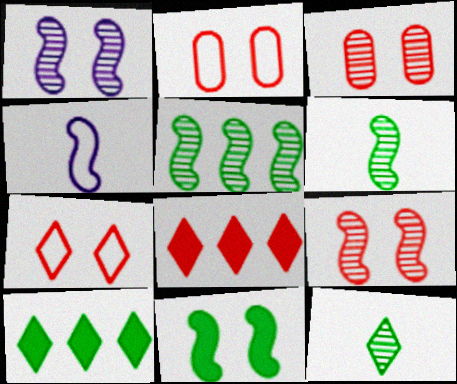[[3, 4, 10]]